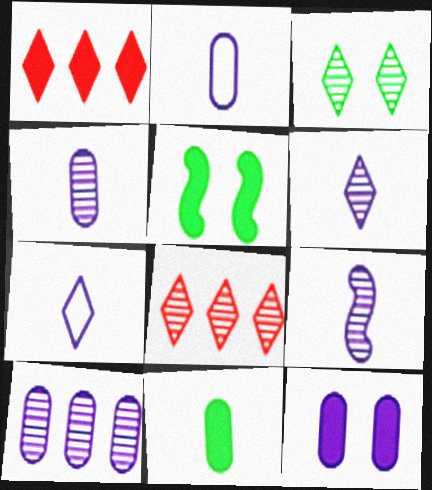[[1, 3, 7], 
[2, 5, 8], 
[2, 10, 12], 
[3, 6, 8], 
[4, 6, 9]]